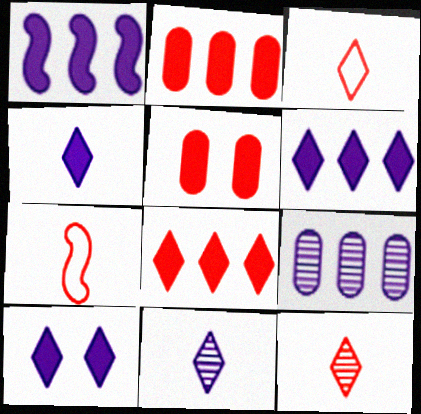[[4, 6, 10]]